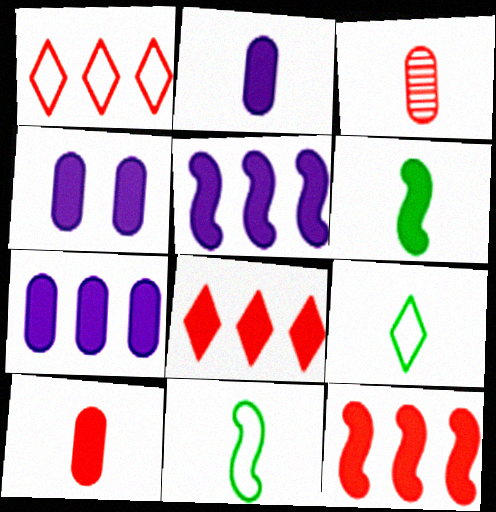[[2, 4, 7], 
[4, 6, 8]]